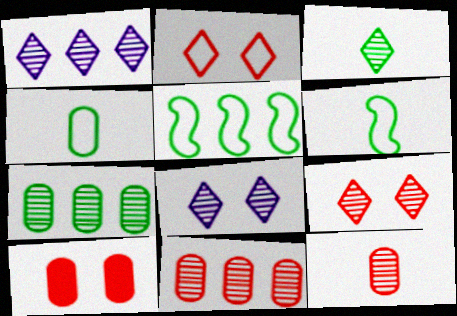[[1, 3, 9], 
[1, 6, 10]]